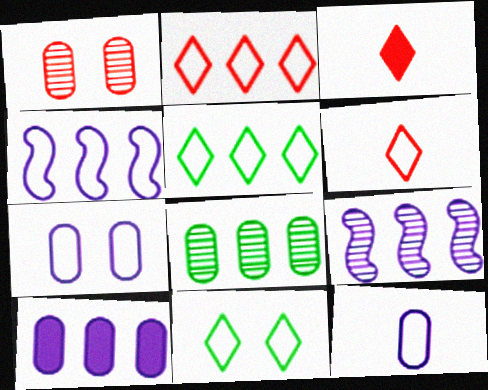[]